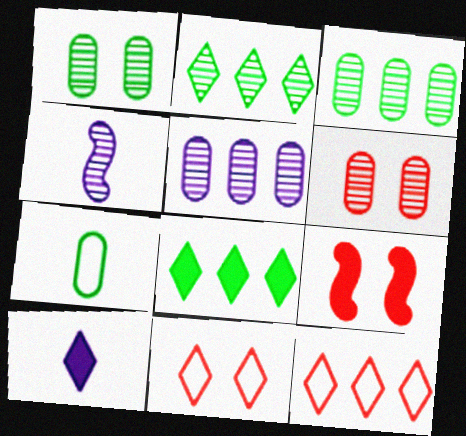[[2, 4, 6], 
[2, 10, 11], 
[6, 9, 11]]